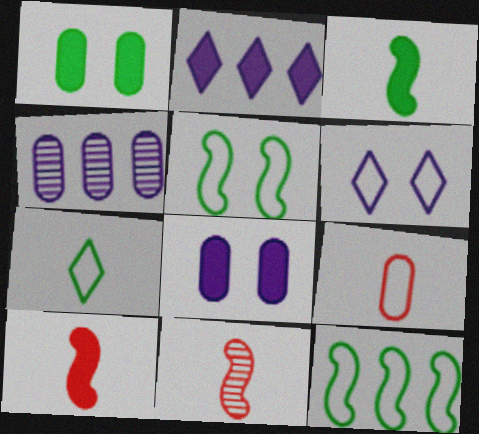[[1, 2, 10], 
[1, 4, 9], 
[6, 9, 12]]